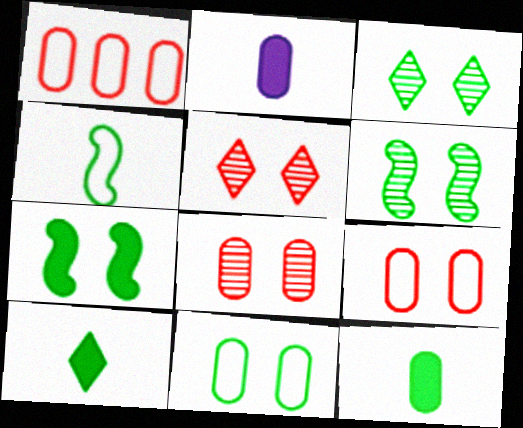[[3, 7, 11]]